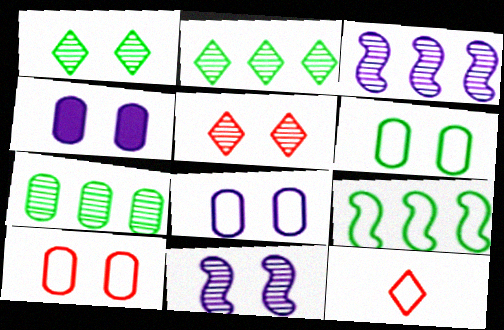[[6, 8, 10], 
[8, 9, 12]]